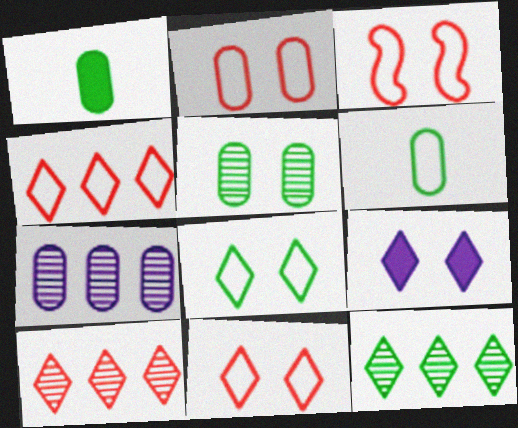[[1, 2, 7], 
[2, 3, 11], 
[3, 5, 9]]